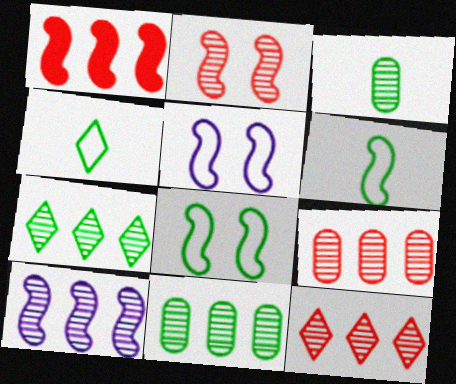[[7, 9, 10], 
[10, 11, 12]]